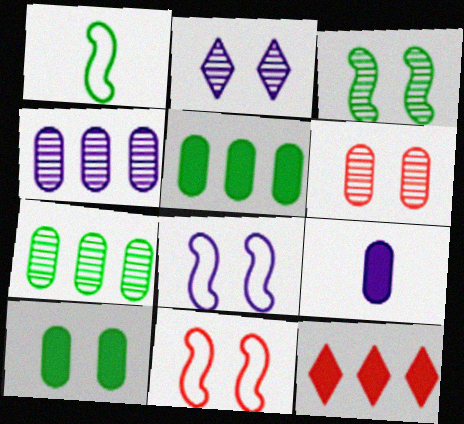[[2, 3, 6], 
[2, 10, 11]]